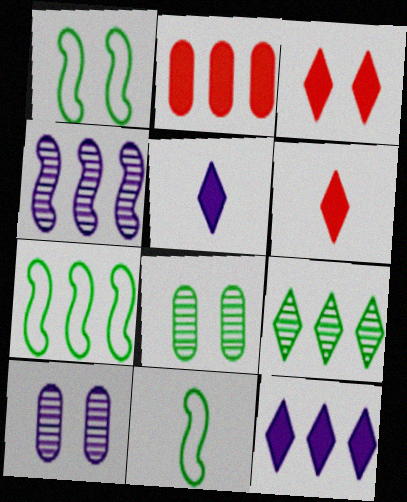[[1, 3, 10], 
[1, 7, 11], 
[6, 7, 10]]